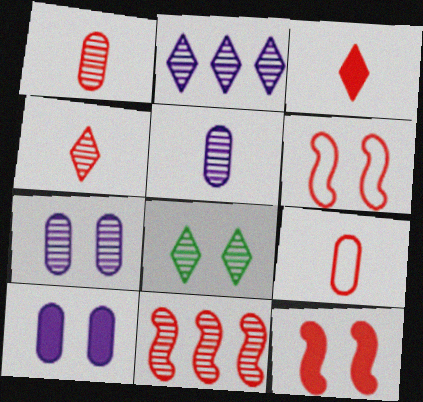[[2, 4, 8], 
[5, 8, 11], 
[6, 8, 10]]